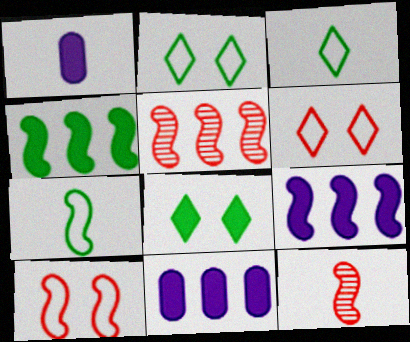[[1, 2, 5], 
[1, 3, 12], 
[2, 11, 12]]